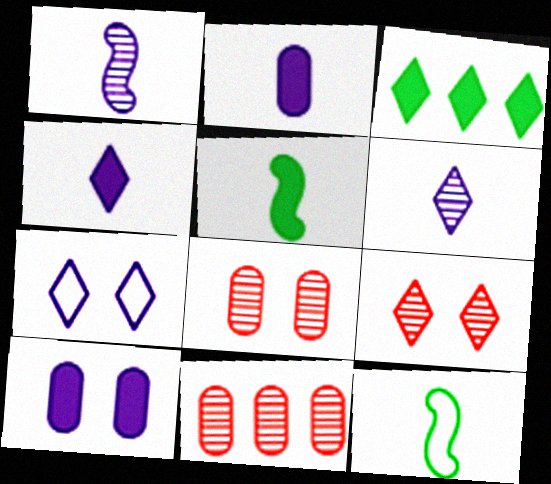[[5, 7, 11]]